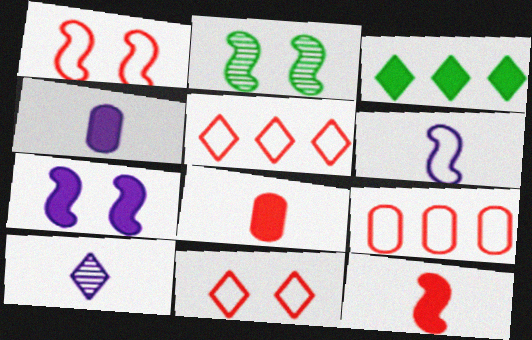[[1, 2, 7], 
[2, 4, 5], 
[3, 7, 8], 
[3, 10, 11], 
[4, 6, 10]]